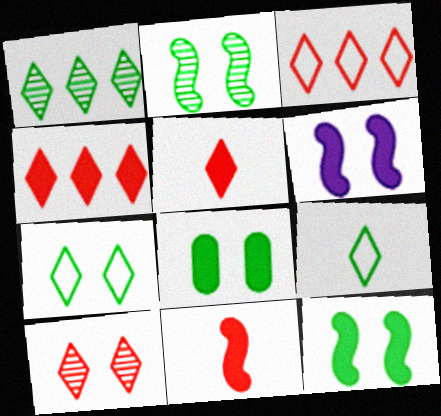[[2, 7, 8], 
[3, 5, 10]]